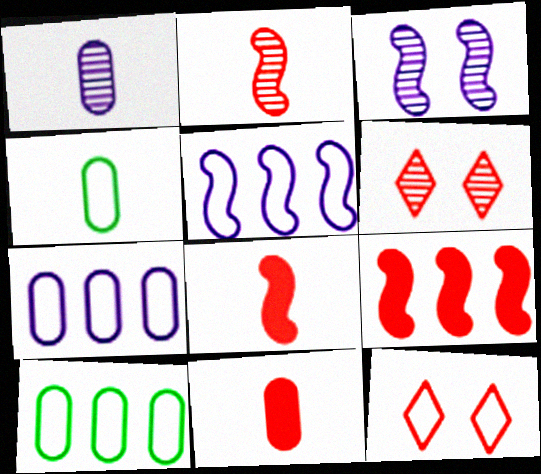[[1, 4, 11], 
[4, 5, 12]]